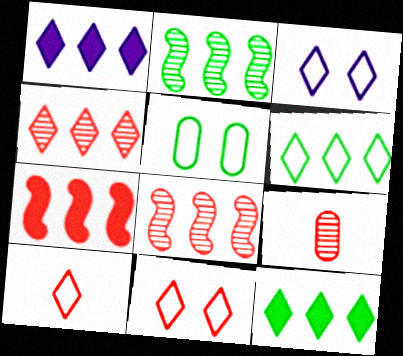[[1, 4, 6], 
[3, 6, 10], 
[7, 9, 11]]